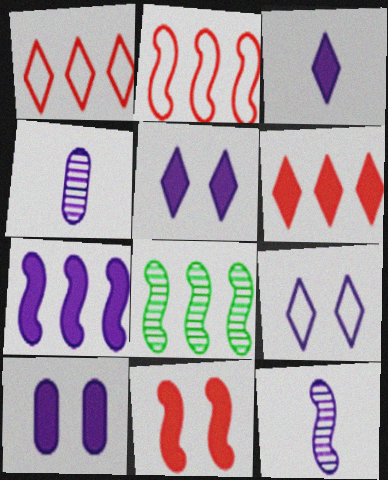[[2, 7, 8], 
[3, 7, 10], 
[4, 7, 9]]